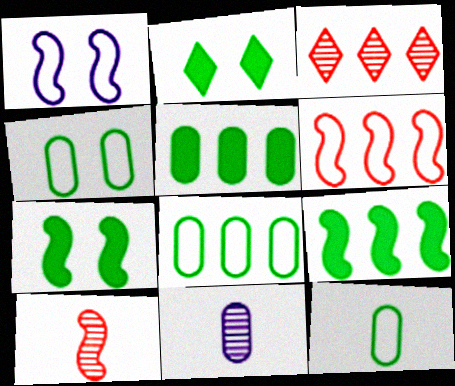[[1, 9, 10], 
[2, 6, 11], 
[4, 8, 12]]